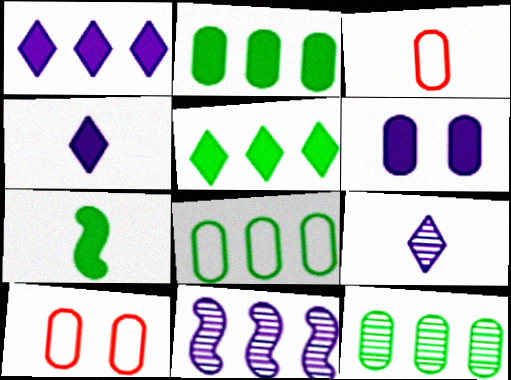[[2, 8, 12], 
[3, 6, 12], 
[3, 7, 9]]